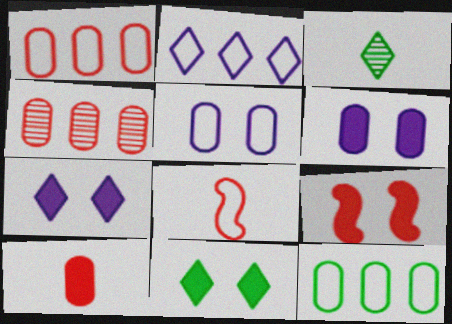[[6, 9, 11]]